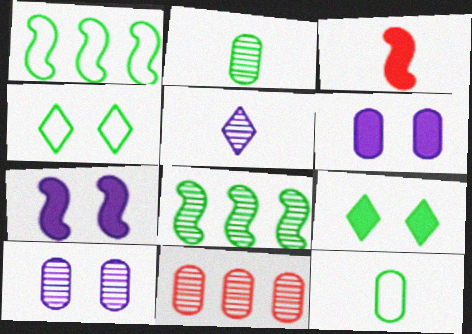[[1, 2, 9], 
[1, 4, 12], 
[2, 10, 11], 
[3, 5, 12], 
[6, 11, 12], 
[8, 9, 12]]